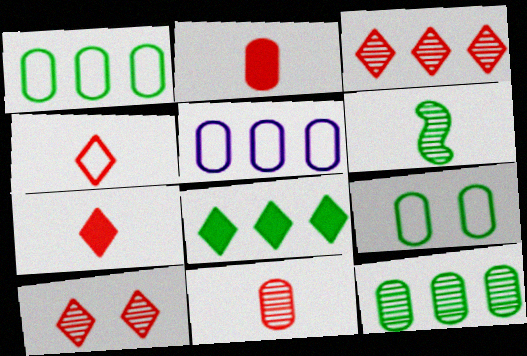[[6, 8, 9]]